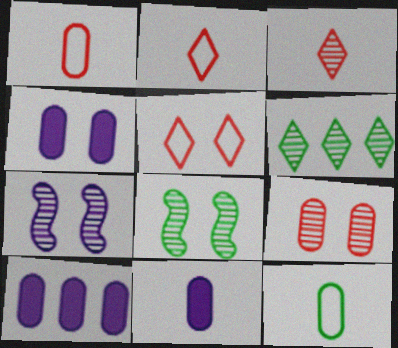[[2, 8, 10], 
[4, 5, 8], 
[4, 10, 11], 
[9, 10, 12]]